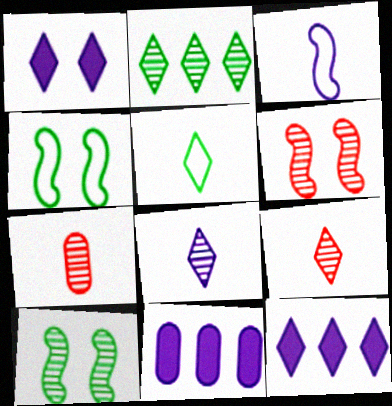[[4, 7, 12], 
[4, 9, 11], 
[5, 6, 11]]